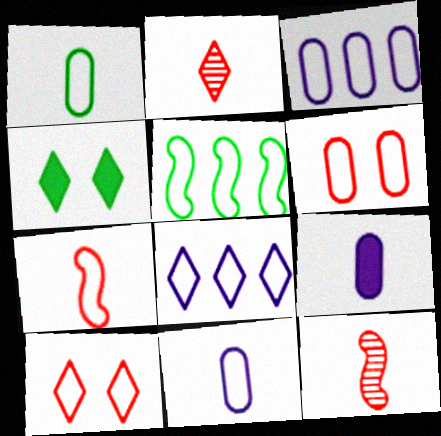[[1, 3, 6], 
[2, 4, 8], 
[3, 4, 12], 
[5, 10, 11]]